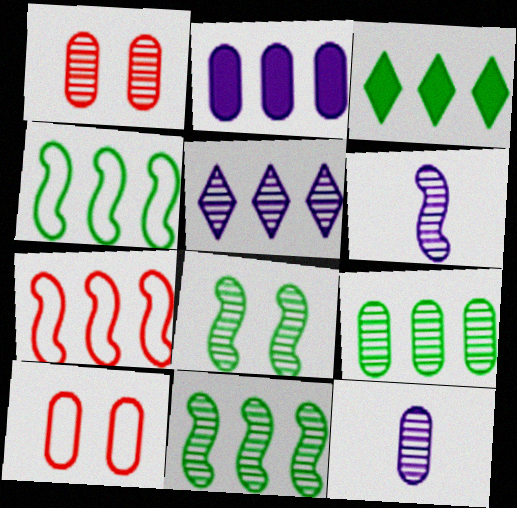[[1, 9, 12], 
[3, 4, 9], 
[3, 6, 10]]